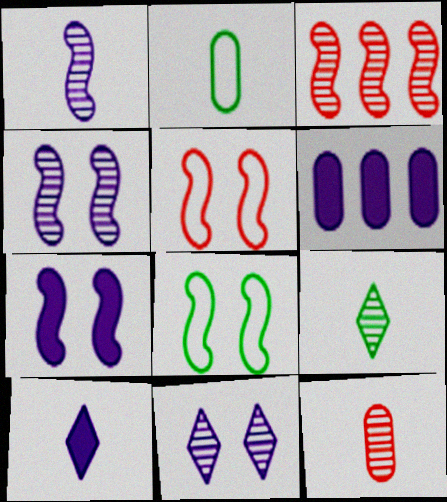[[1, 9, 12], 
[5, 6, 9], 
[6, 7, 10]]